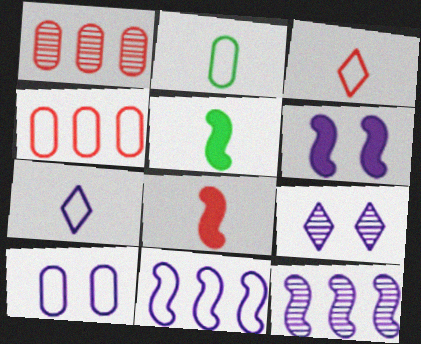[[2, 4, 10], 
[4, 5, 9], 
[6, 9, 10], 
[7, 10, 11]]